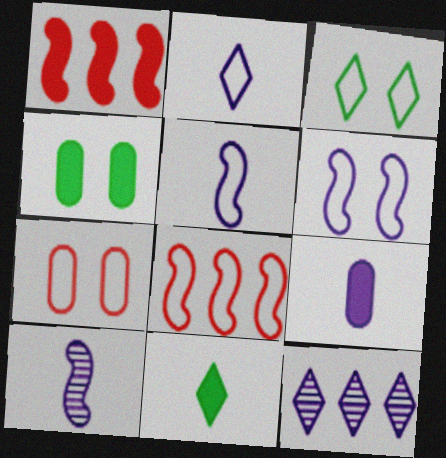[[2, 9, 10], 
[3, 6, 7], 
[6, 9, 12]]